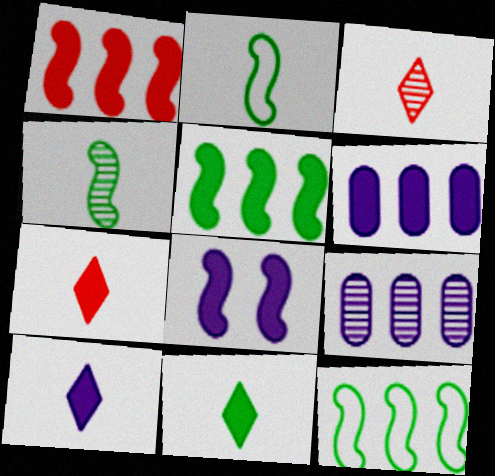[[6, 8, 10], 
[7, 10, 11]]